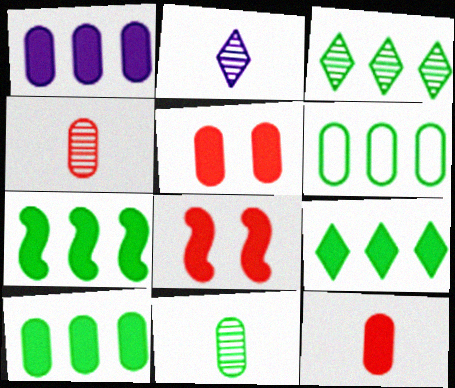[[2, 6, 8], 
[3, 6, 7], 
[7, 9, 10]]